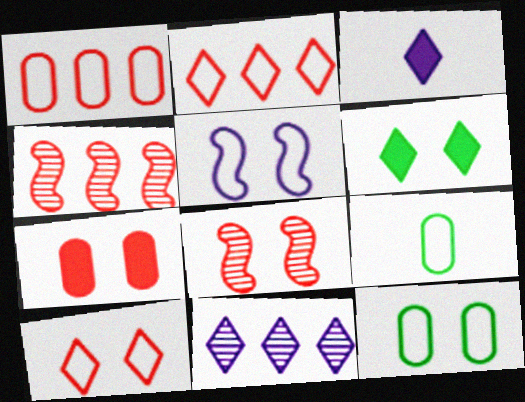[[2, 5, 9], 
[3, 4, 12], 
[5, 10, 12], 
[7, 8, 10]]